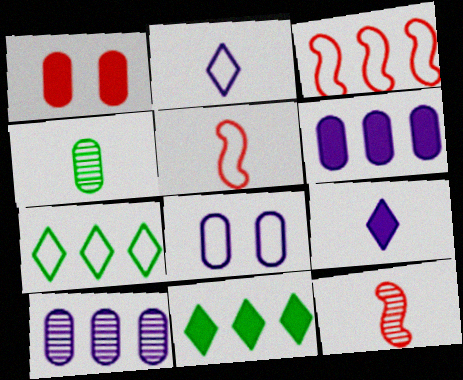[[3, 10, 11], 
[4, 5, 9], 
[5, 7, 8], 
[8, 11, 12]]